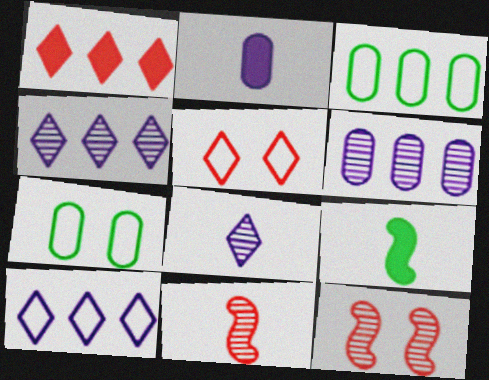[[5, 6, 9]]